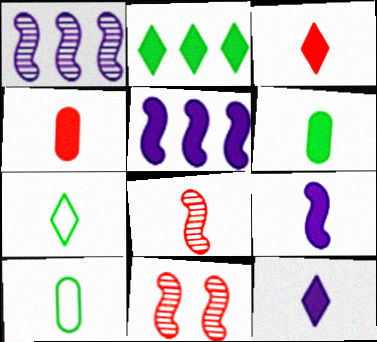[[3, 6, 9], 
[8, 10, 12]]